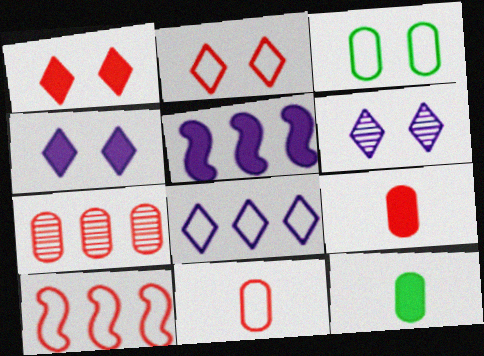[[1, 5, 12], 
[2, 10, 11], 
[6, 10, 12]]